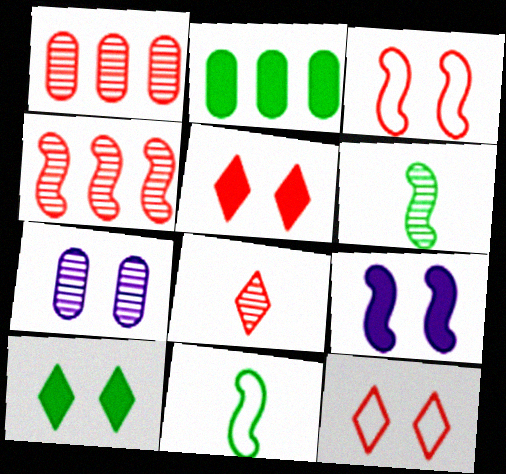[[3, 7, 10], 
[4, 9, 11]]